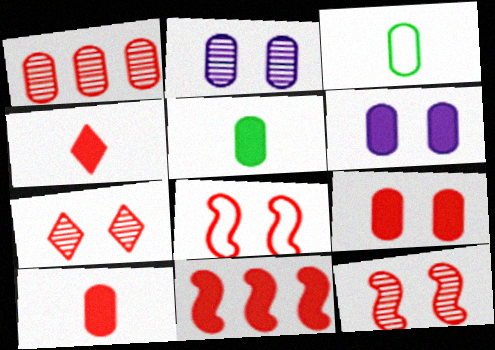[[1, 3, 6], 
[1, 4, 8], 
[4, 9, 11], 
[7, 8, 9]]